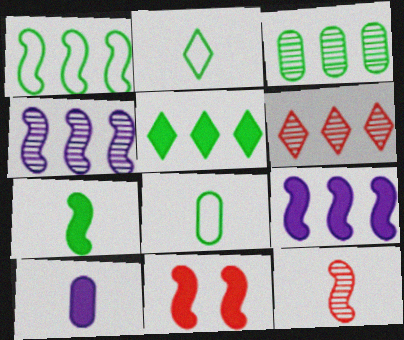[[1, 3, 5], 
[2, 10, 12], 
[3, 4, 6], 
[5, 10, 11], 
[7, 9, 11]]